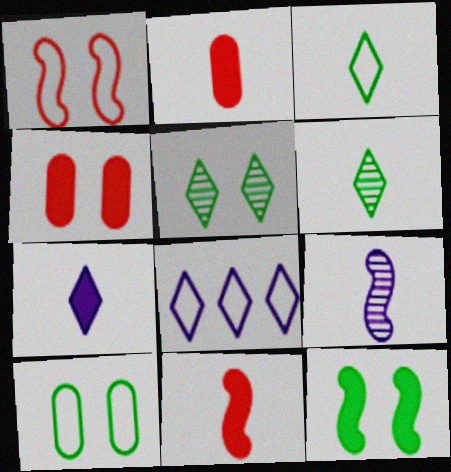[[2, 3, 9], 
[5, 10, 12]]